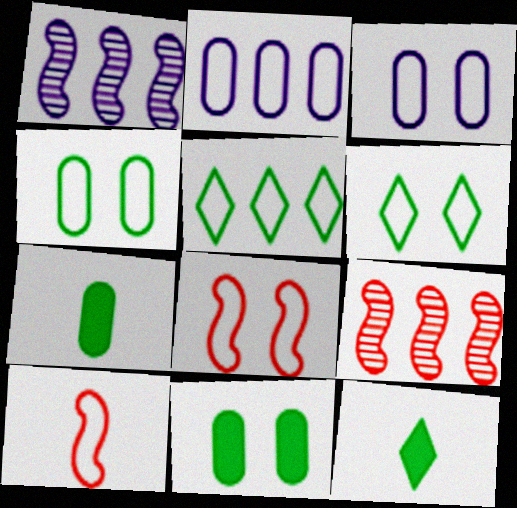[[2, 6, 10], 
[3, 5, 10], 
[3, 6, 8], 
[3, 9, 12]]